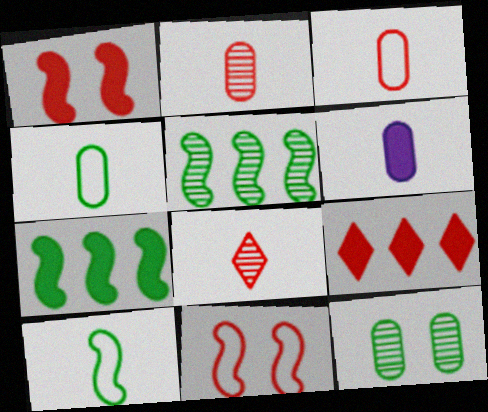[[2, 4, 6], 
[2, 9, 11], 
[6, 8, 10]]